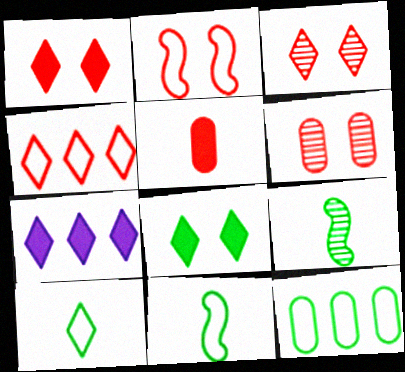[[1, 2, 6], 
[3, 7, 10], 
[6, 7, 11], 
[8, 9, 12]]